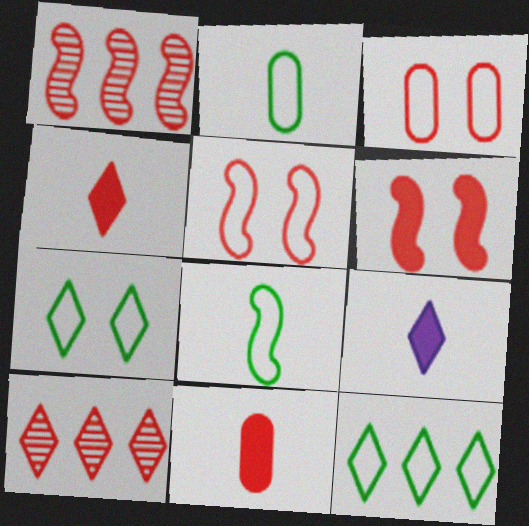[[1, 3, 4], 
[5, 10, 11], 
[7, 9, 10]]